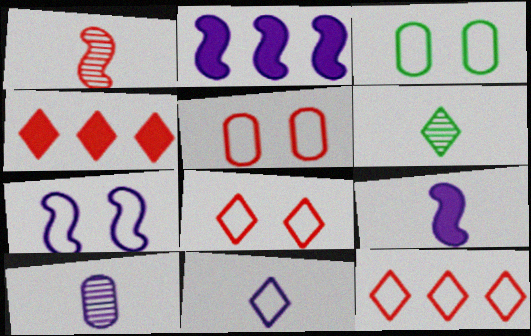[[1, 4, 5], 
[1, 6, 10], 
[2, 5, 6], 
[3, 7, 8], 
[9, 10, 11]]